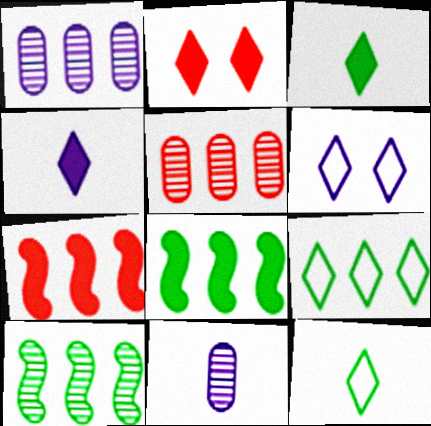[[1, 7, 9]]